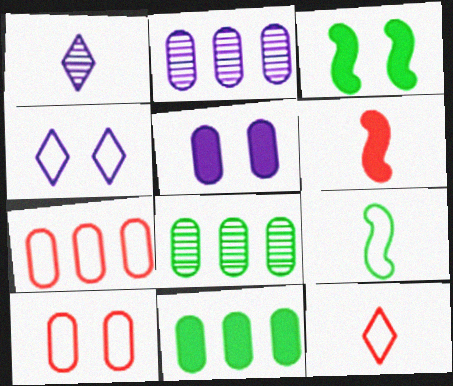[[1, 3, 7], 
[2, 3, 12], 
[2, 7, 11], 
[4, 6, 8], 
[4, 7, 9]]